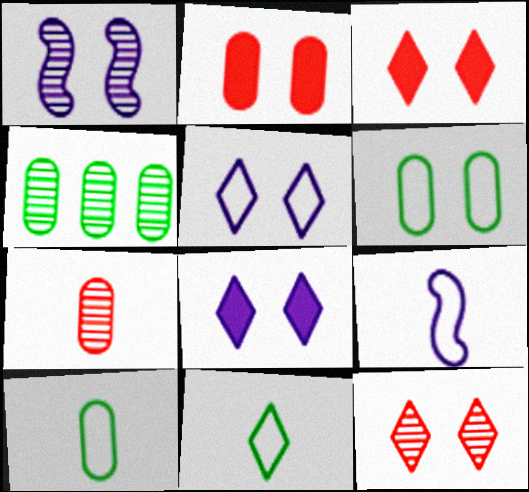[[1, 3, 6], 
[3, 4, 9]]